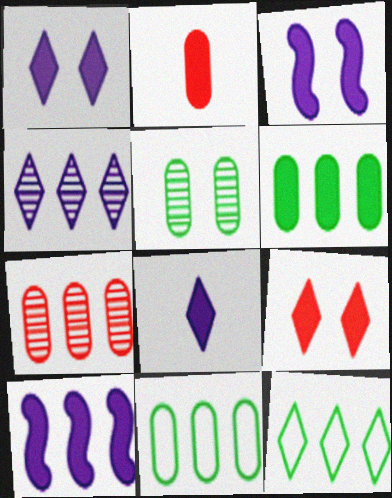[[7, 10, 12]]